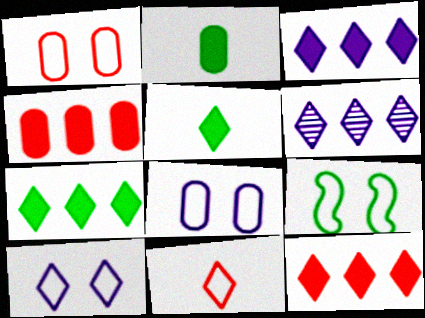[[1, 9, 10], 
[3, 7, 12]]